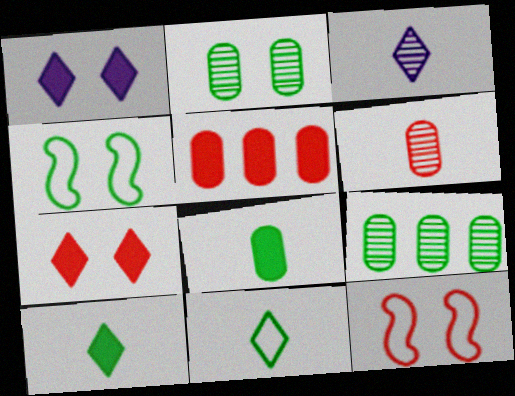[[1, 2, 12], 
[3, 4, 5], 
[4, 9, 10]]